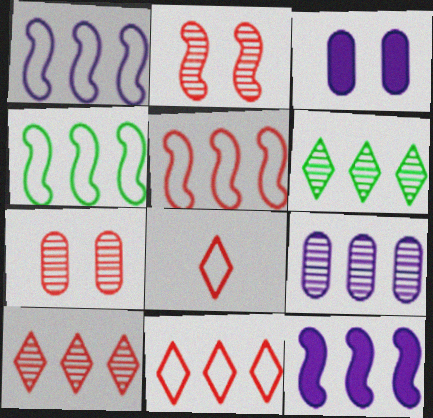[[1, 4, 5]]